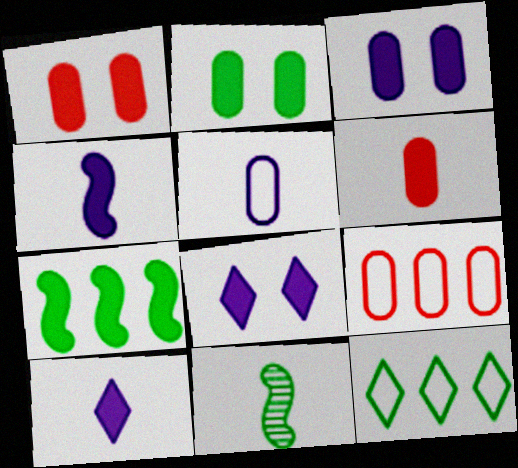[[1, 2, 3], 
[1, 7, 10], 
[2, 11, 12], 
[6, 7, 8], 
[8, 9, 11]]